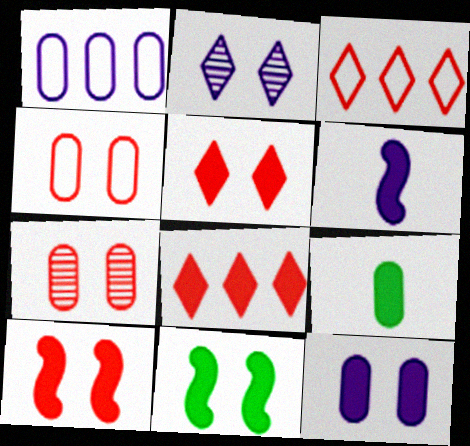[[1, 2, 6], 
[1, 7, 9], 
[2, 4, 11], 
[5, 11, 12]]